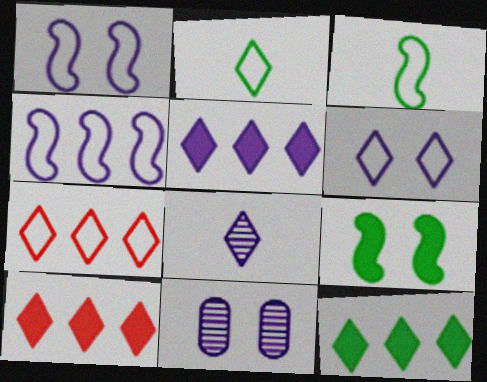[[2, 6, 7], 
[3, 10, 11], 
[5, 6, 8], 
[5, 10, 12]]